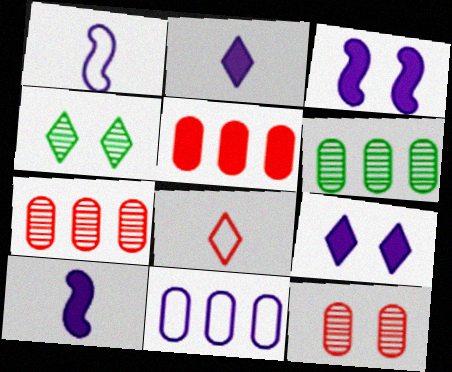[[1, 4, 5], 
[3, 6, 8], 
[5, 6, 11]]